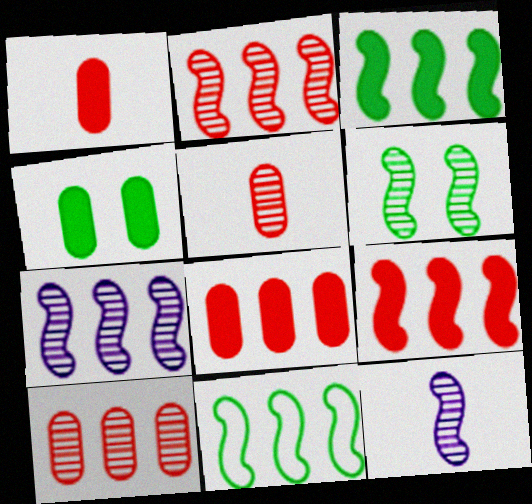[[2, 6, 12], 
[7, 9, 11]]